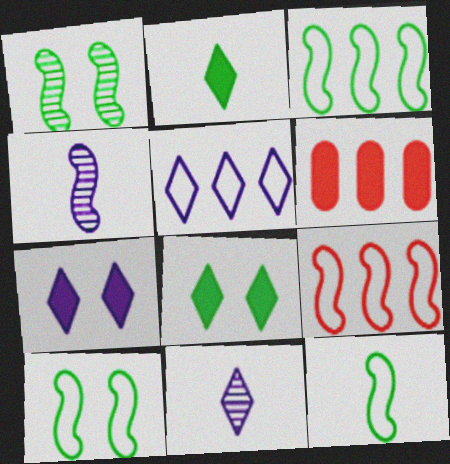[[3, 10, 12], 
[5, 7, 11], 
[6, 10, 11]]